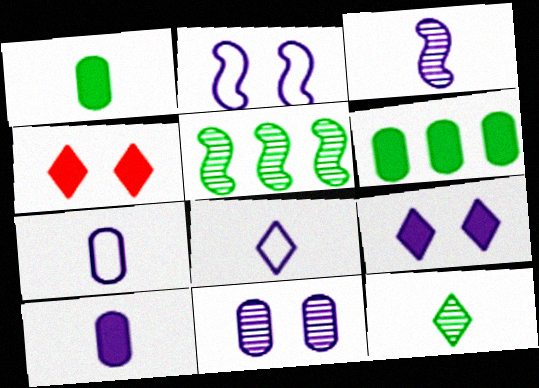[[2, 9, 11], 
[3, 8, 10], 
[4, 5, 7]]